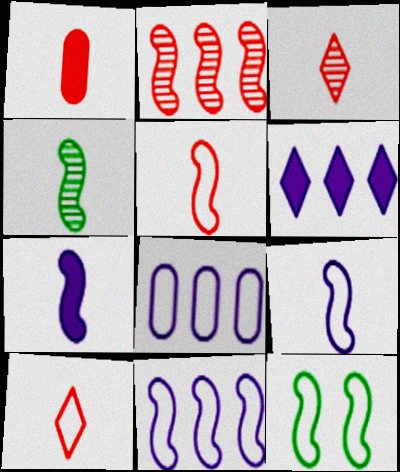[[1, 3, 5], 
[2, 7, 12], 
[4, 5, 7], 
[5, 11, 12], 
[8, 10, 12]]